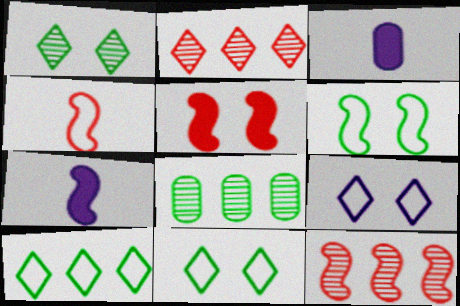[[2, 3, 6], 
[3, 11, 12], 
[4, 5, 12], 
[6, 7, 12]]